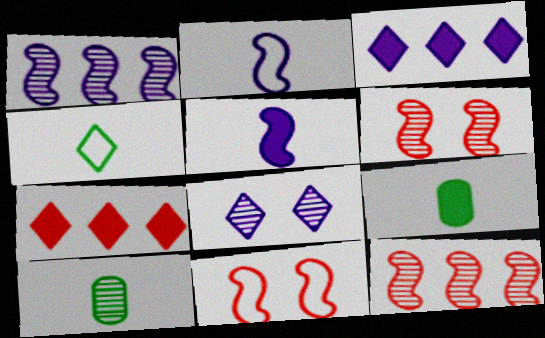[[3, 10, 11], 
[4, 7, 8], 
[8, 10, 12]]